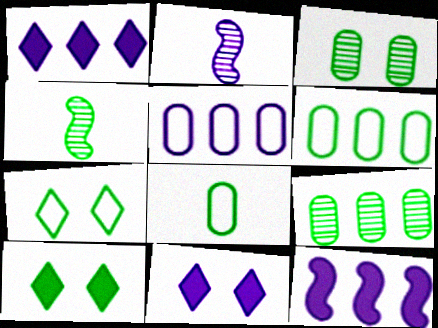[[2, 5, 11], 
[4, 6, 10]]